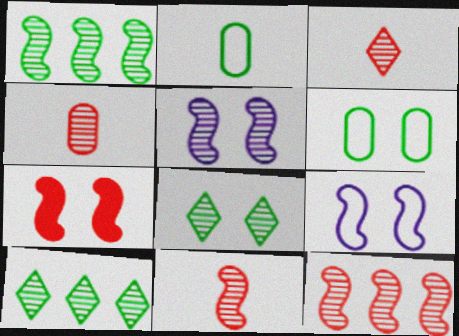[[1, 5, 11], 
[3, 4, 11], 
[4, 5, 10]]